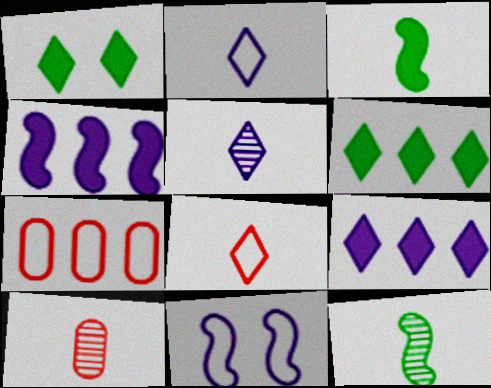[[2, 3, 10], 
[5, 10, 12], 
[6, 10, 11]]